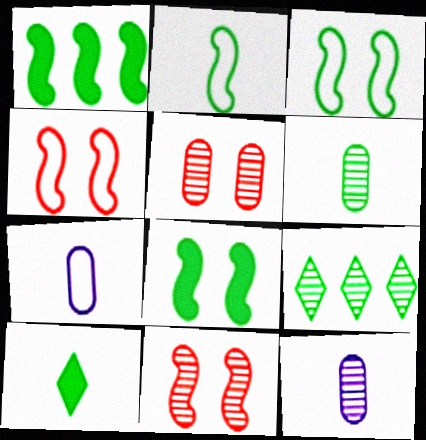[[2, 6, 10], 
[9, 11, 12]]